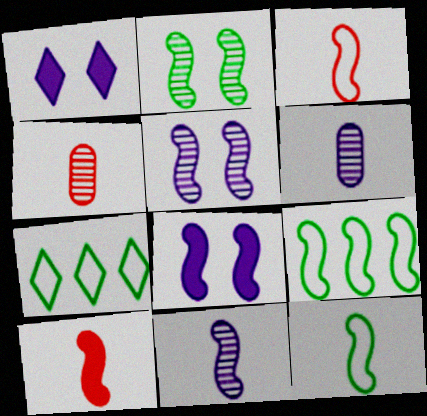[[1, 4, 9], 
[4, 7, 8], 
[5, 9, 10], 
[10, 11, 12]]